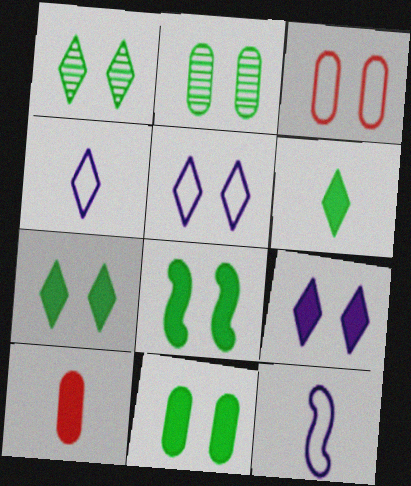[[7, 8, 11]]